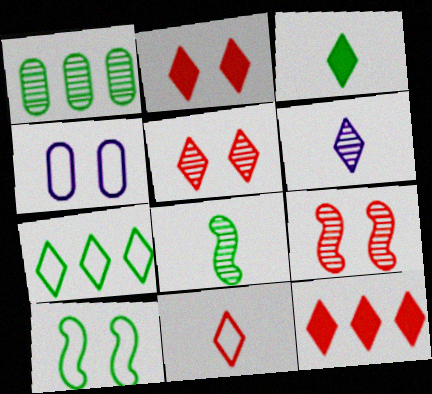[[1, 3, 10], 
[1, 6, 9], 
[2, 6, 7], 
[3, 6, 11], 
[4, 8, 12], 
[5, 11, 12]]